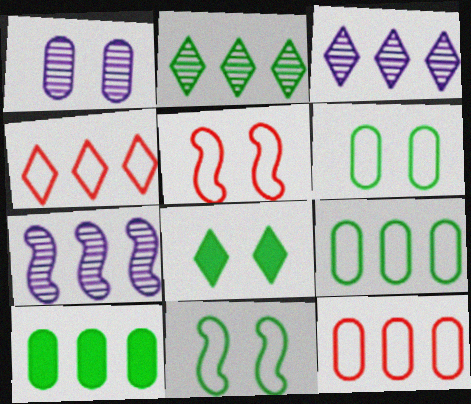[[1, 5, 8], 
[4, 7, 10]]